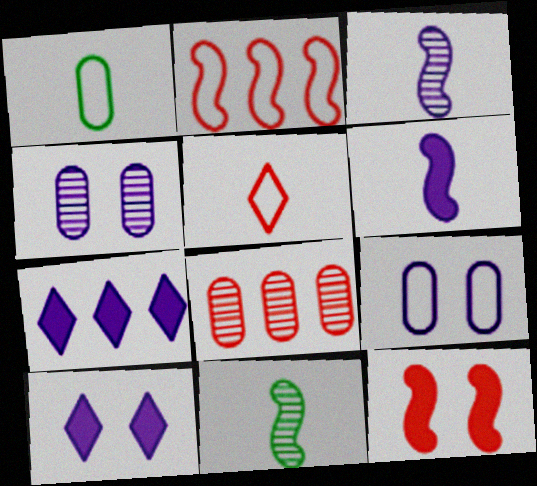[[3, 7, 9], 
[5, 8, 12]]